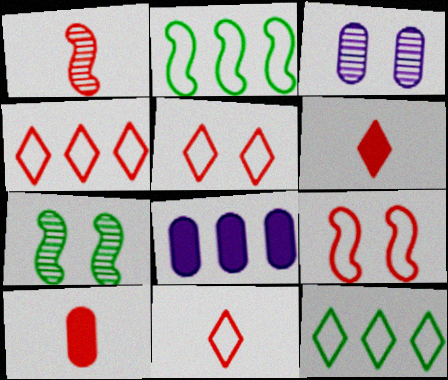[[1, 10, 11], 
[2, 3, 6], 
[4, 5, 11], 
[7, 8, 11]]